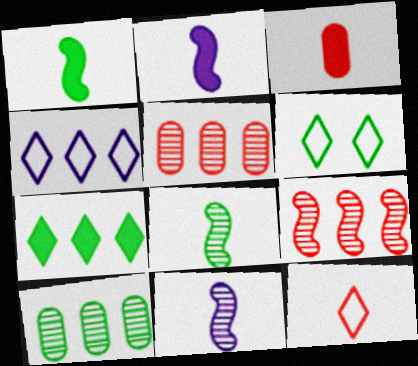[[1, 6, 10], 
[2, 5, 6], 
[4, 6, 12]]